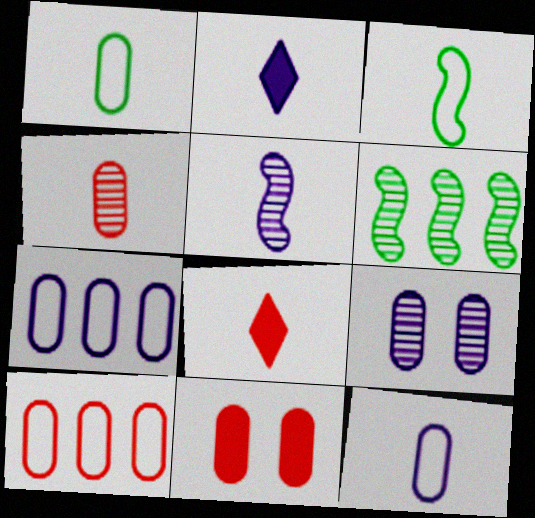[[1, 5, 8], 
[2, 3, 4], 
[2, 5, 12], 
[4, 10, 11]]